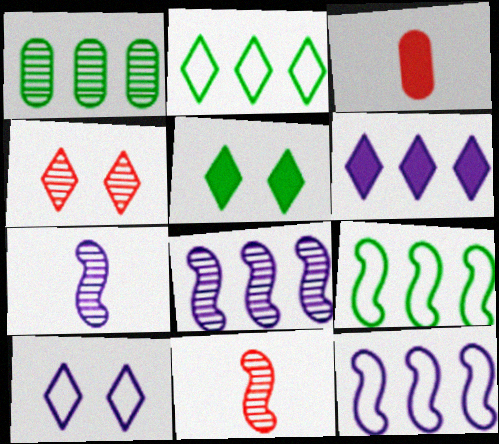[[1, 4, 7], 
[4, 5, 10]]